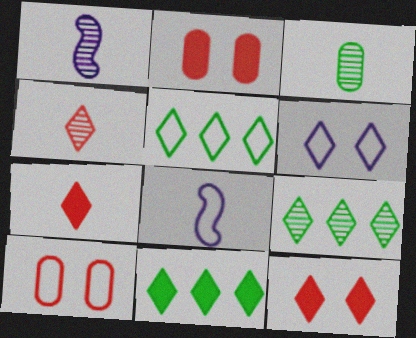[[1, 2, 5], 
[1, 3, 4], 
[1, 10, 11], 
[2, 8, 9], 
[3, 7, 8], 
[4, 6, 11], 
[5, 8, 10], 
[5, 9, 11], 
[6, 7, 9]]